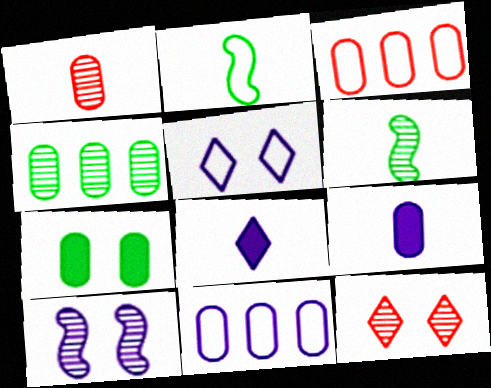[[1, 2, 8], 
[1, 7, 11], 
[2, 3, 5], 
[8, 10, 11]]